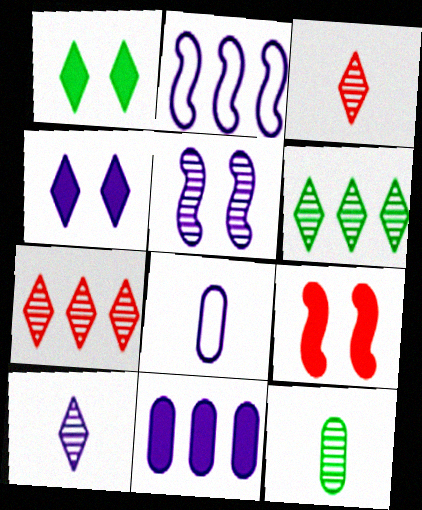[[5, 7, 12], 
[6, 8, 9]]